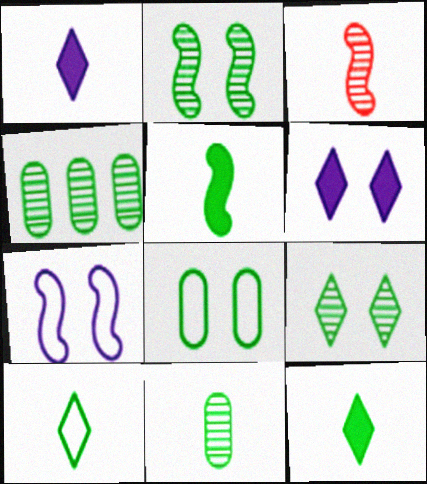[[5, 10, 11]]